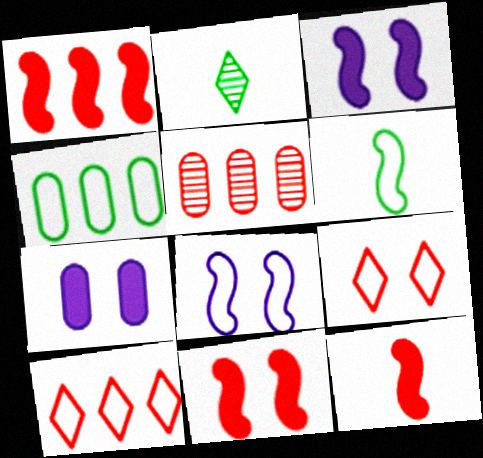[[1, 5, 10], 
[1, 11, 12], 
[5, 9, 12]]